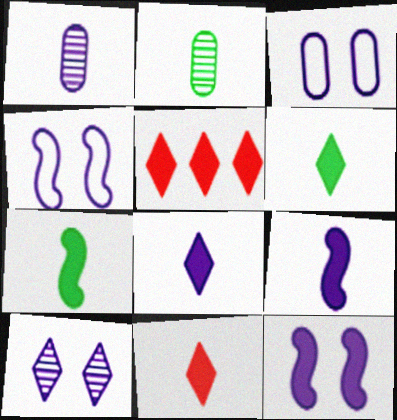[[2, 4, 5], 
[3, 10, 12], 
[6, 8, 11]]